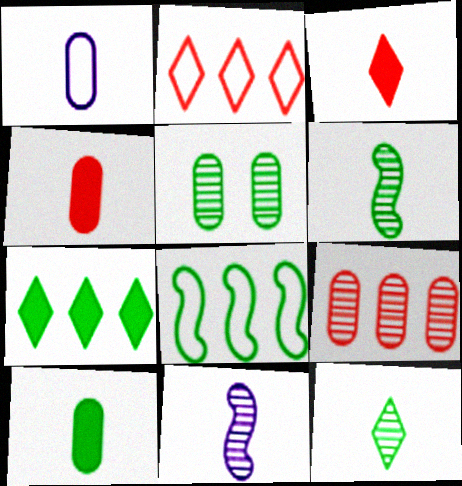[[1, 3, 6]]